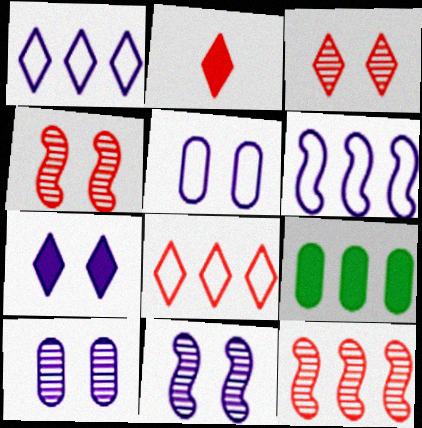[[1, 9, 12], 
[2, 3, 8], 
[5, 7, 11]]